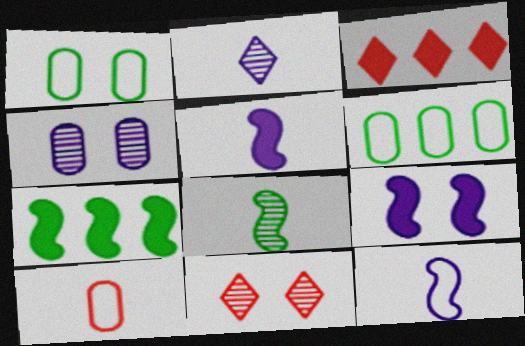[[1, 9, 11], 
[5, 6, 11]]